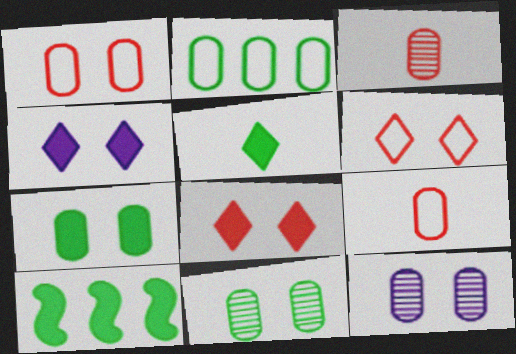[[1, 7, 12], 
[5, 7, 10]]